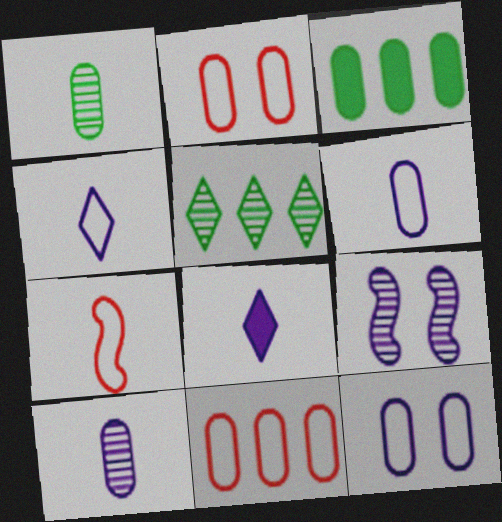[[1, 7, 8], 
[2, 3, 10]]